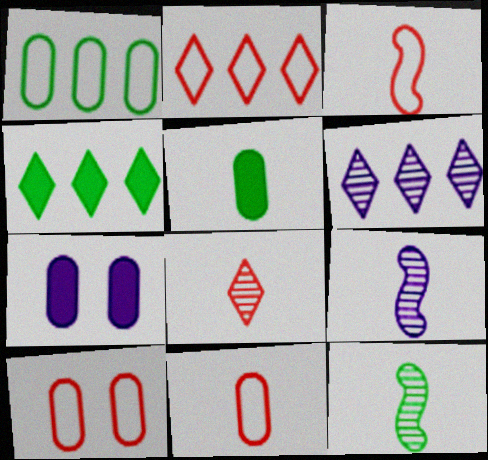[[2, 3, 10], 
[2, 4, 6], 
[2, 7, 12], 
[4, 9, 10]]